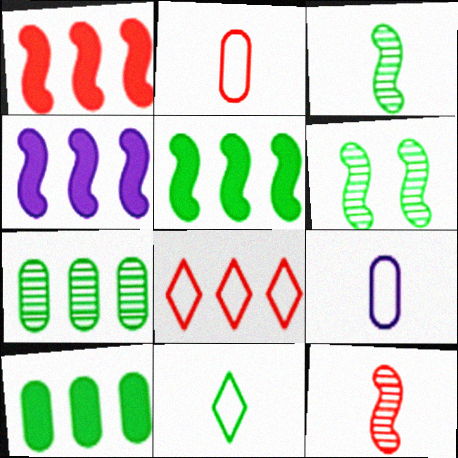[[1, 4, 5], 
[4, 7, 8], 
[6, 10, 11]]